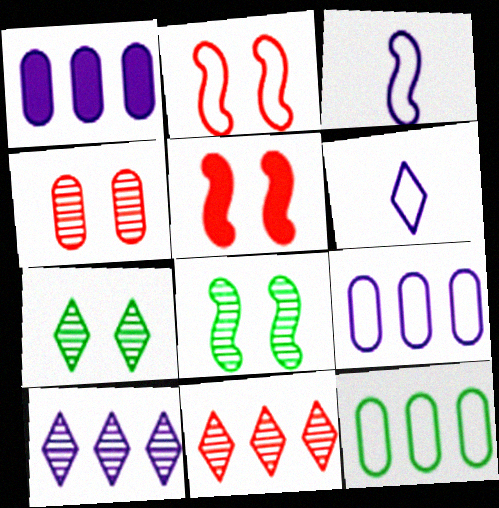[[2, 6, 12]]